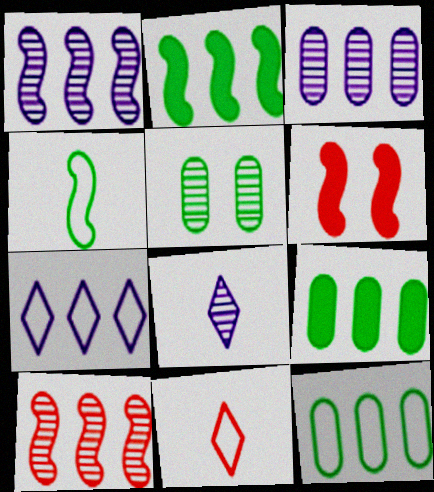[[1, 4, 6], 
[5, 8, 10], 
[6, 8, 12], 
[7, 9, 10]]